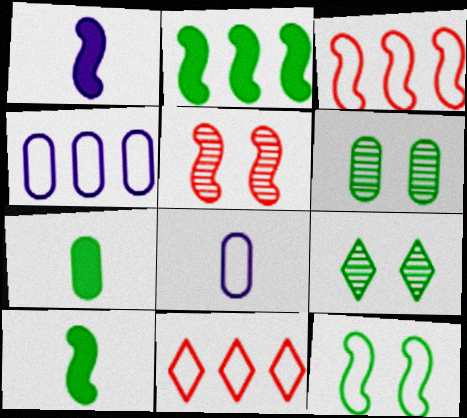[[1, 6, 11], 
[8, 11, 12]]